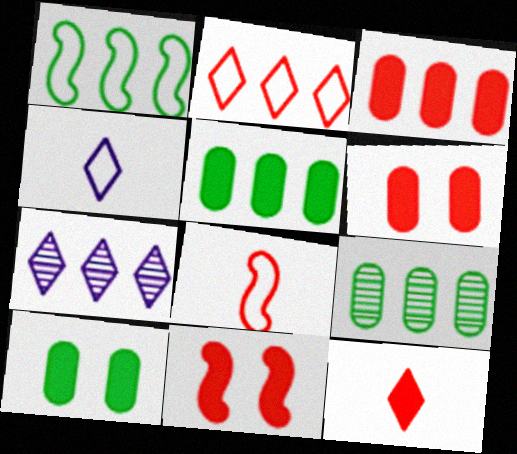[[1, 3, 7], 
[3, 11, 12], 
[4, 9, 11], 
[7, 8, 10]]